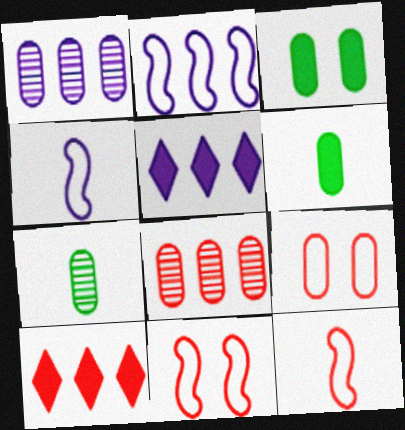[[1, 2, 5], 
[1, 6, 9], 
[5, 7, 11]]